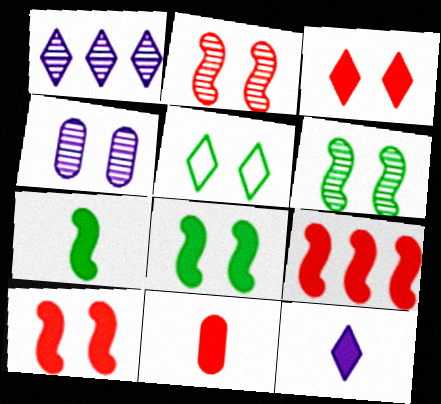[[3, 9, 11], 
[4, 5, 10], 
[7, 11, 12]]